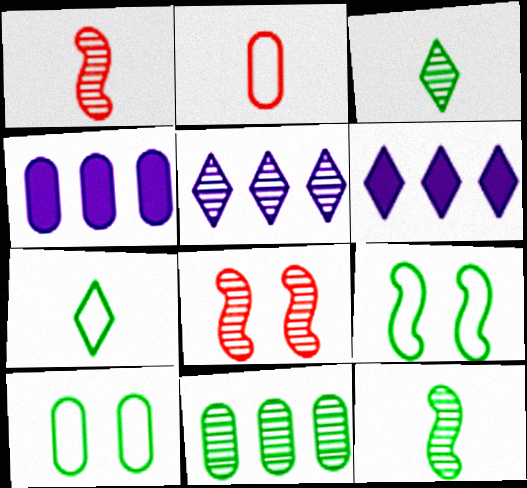[[1, 6, 10], 
[4, 7, 8]]